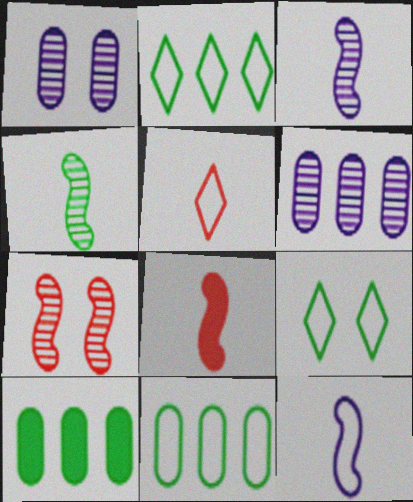[[1, 2, 8], 
[4, 8, 12], 
[4, 9, 10], 
[6, 8, 9]]